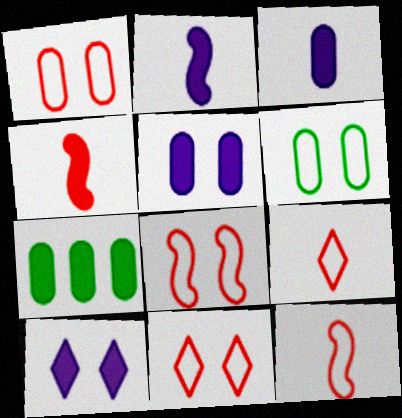[[1, 8, 11], 
[4, 7, 10]]